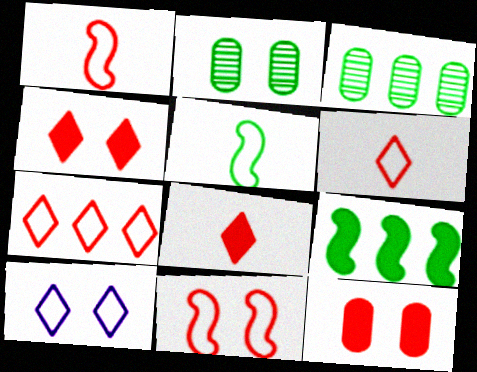[]